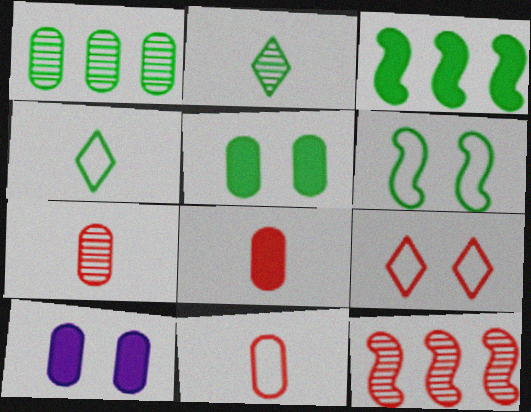[[1, 10, 11], 
[4, 10, 12], 
[7, 8, 11], 
[8, 9, 12]]